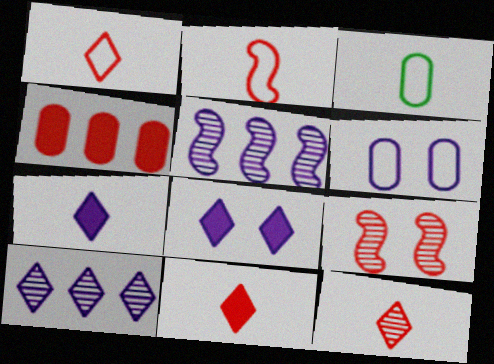[[1, 4, 9], 
[1, 11, 12], 
[5, 6, 7]]